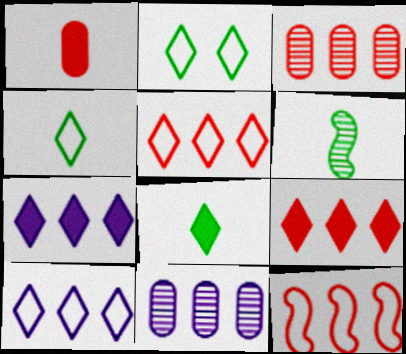[[3, 9, 12]]